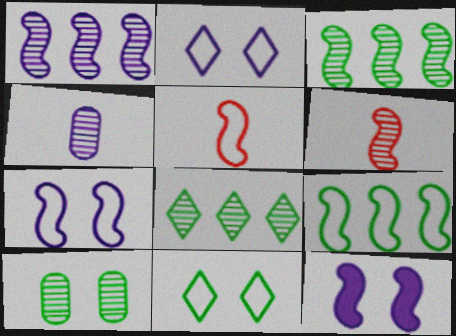[[3, 5, 12], 
[5, 7, 9], 
[6, 9, 12]]